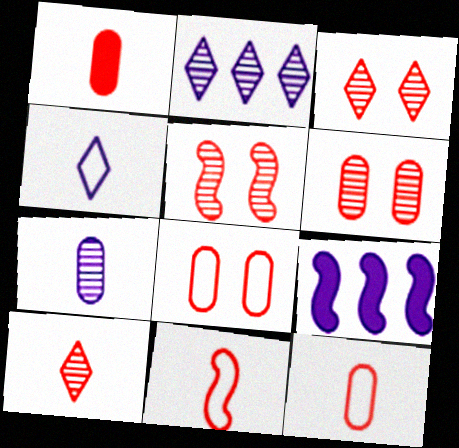[[1, 10, 11], 
[3, 5, 6]]